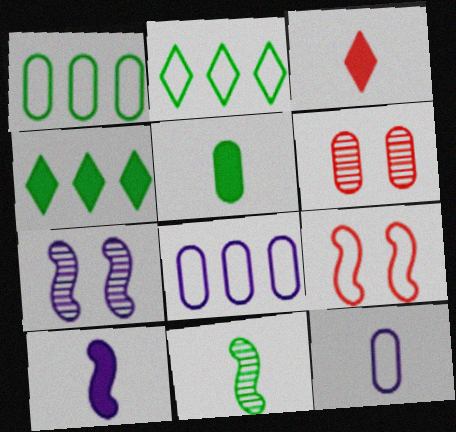[[1, 3, 7], 
[2, 6, 10], 
[2, 9, 12], 
[3, 5, 10], 
[3, 11, 12], 
[5, 6, 8]]